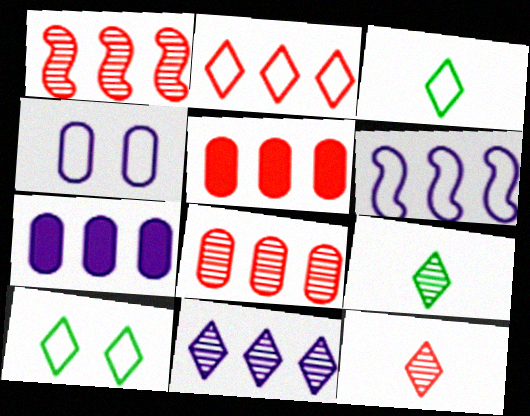[[1, 2, 5], 
[6, 7, 11]]